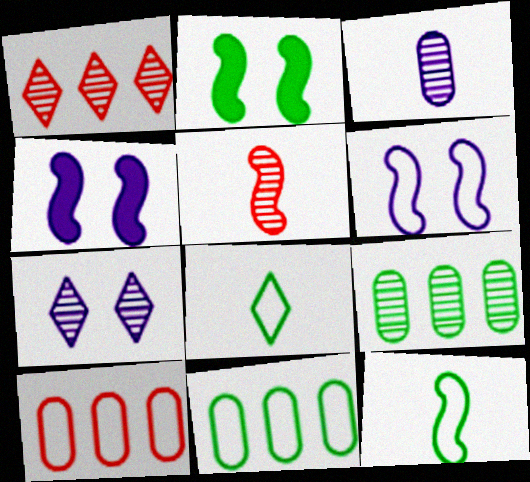[[2, 8, 9], 
[5, 7, 9], 
[6, 8, 10]]